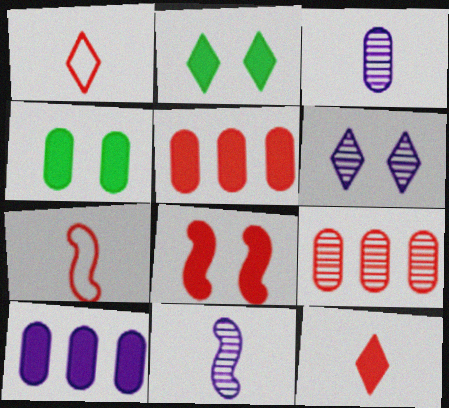[[1, 8, 9], 
[5, 8, 12]]